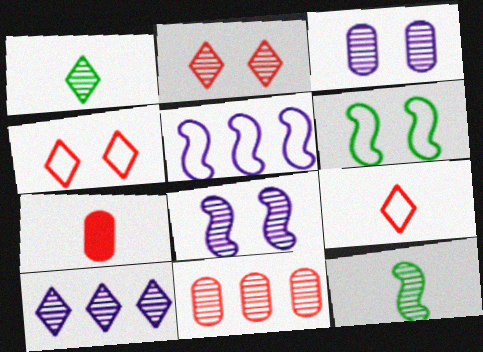[[1, 2, 10], 
[1, 8, 11], 
[6, 7, 10]]